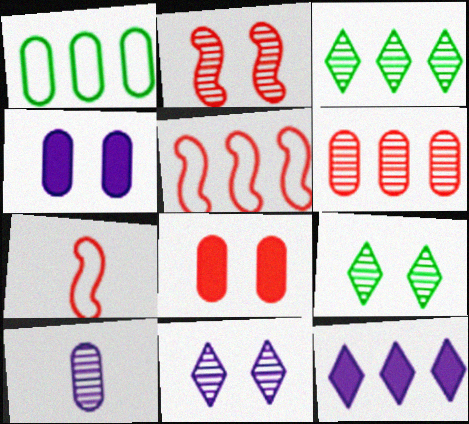[[1, 8, 10], 
[2, 3, 10], 
[3, 4, 7]]